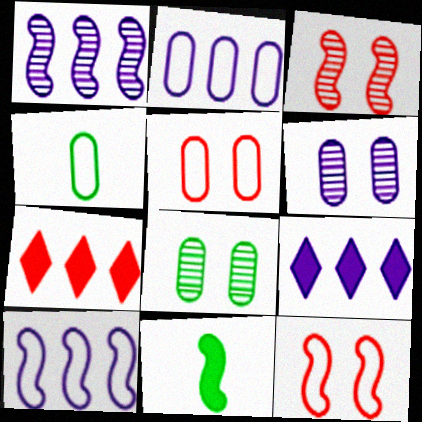[[1, 2, 9], 
[1, 11, 12], 
[2, 4, 5], 
[3, 4, 9], 
[3, 10, 11]]